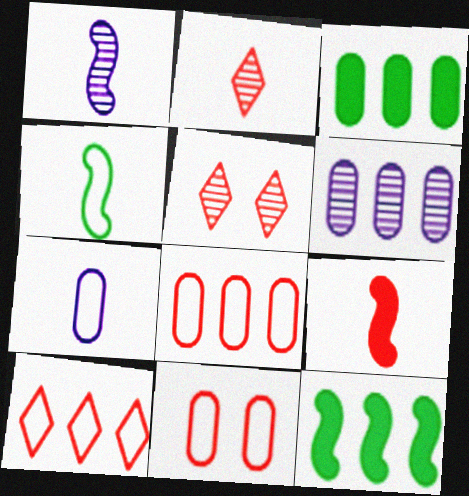[[1, 4, 9], 
[3, 6, 8], 
[5, 7, 12], 
[5, 8, 9], 
[6, 10, 12]]